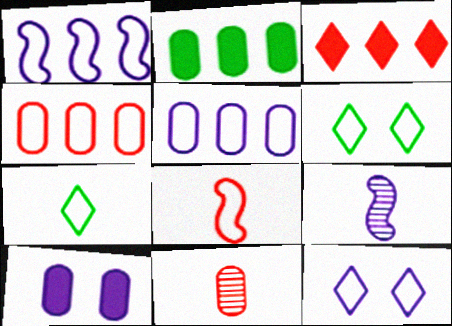[[5, 6, 8]]